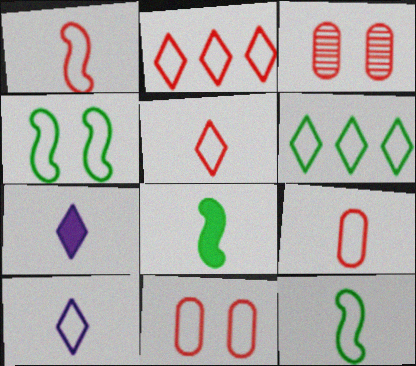[[1, 2, 11], 
[1, 5, 9], 
[9, 10, 12]]